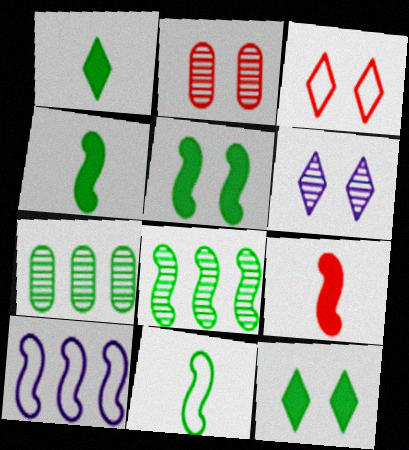[[1, 2, 10], 
[3, 6, 12], 
[5, 8, 11], 
[7, 11, 12]]